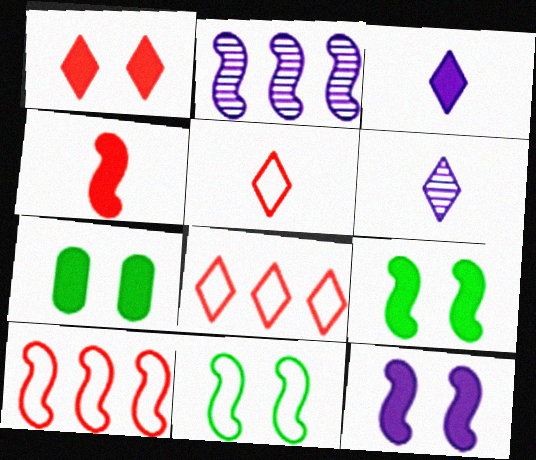[[1, 7, 12], 
[2, 4, 11], 
[2, 5, 7], 
[6, 7, 10]]